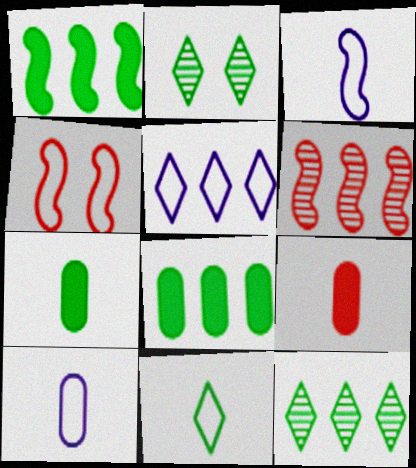[[5, 6, 8]]